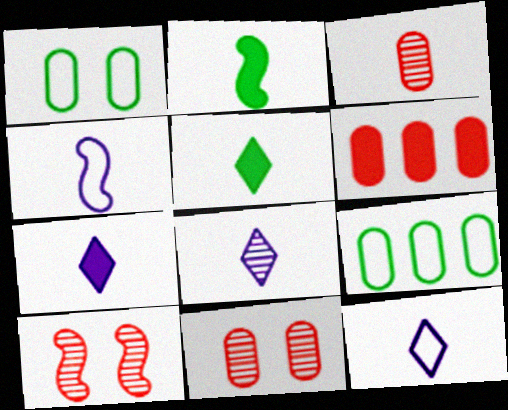[[2, 3, 12], 
[3, 4, 5], 
[7, 8, 12], 
[7, 9, 10]]